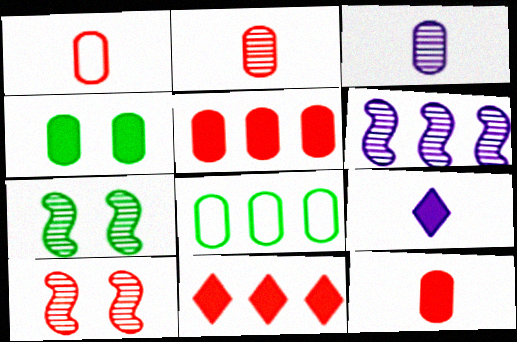[[1, 2, 12], 
[1, 10, 11], 
[6, 8, 11], 
[8, 9, 10]]